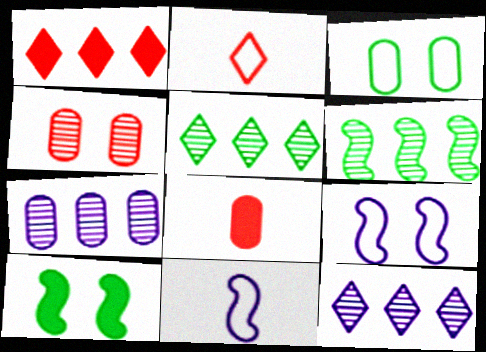[[2, 7, 10], 
[3, 7, 8], 
[5, 8, 9]]